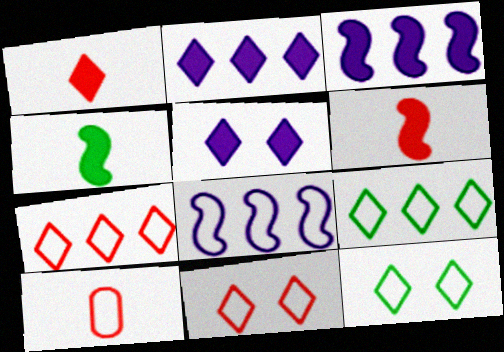[[8, 10, 12]]